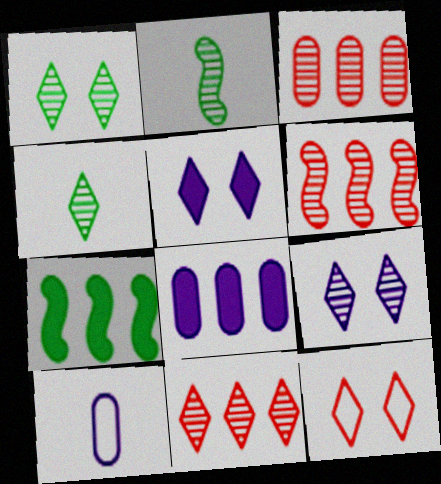[[1, 5, 12], 
[2, 3, 9], 
[2, 8, 12], 
[3, 6, 11], 
[4, 9, 11]]